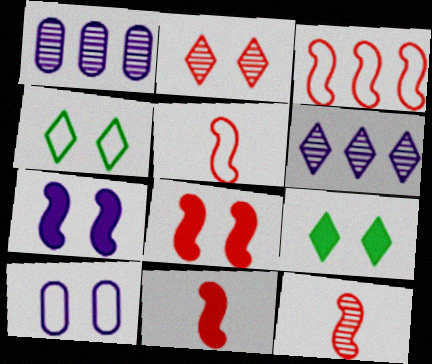[[1, 4, 11], 
[1, 5, 9], 
[3, 8, 12], 
[5, 11, 12]]